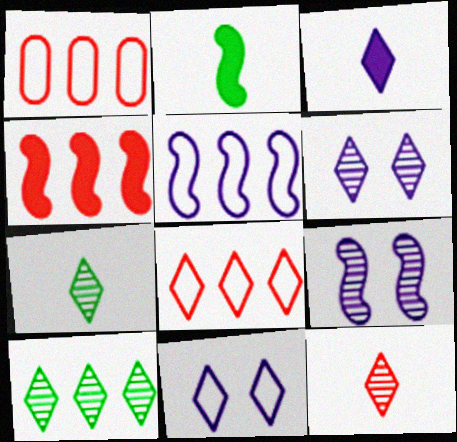[[1, 2, 6], 
[6, 10, 12]]